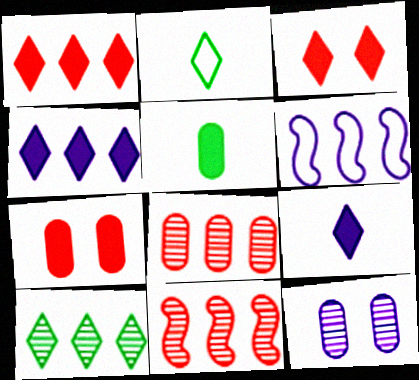[[6, 9, 12]]